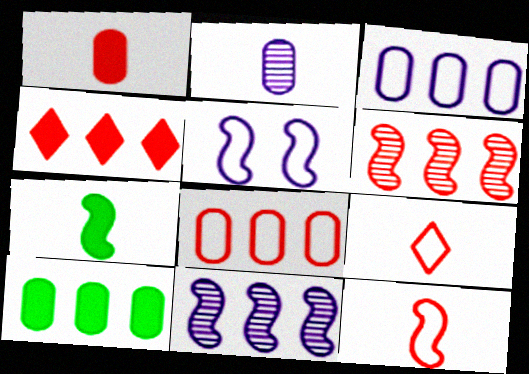[[2, 7, 9], 
[4, 6, 8], 
[5, 6, 7]]